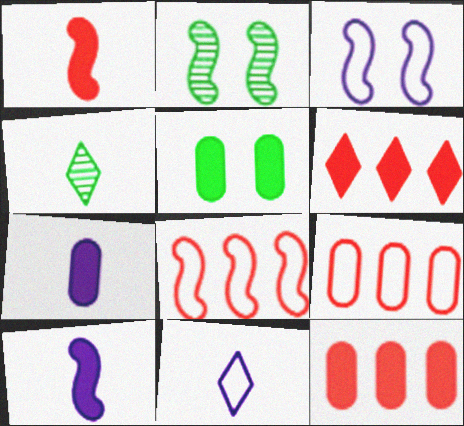[[2, 8, 10], 
[2, 11, 12], 
[3, 4, 12], 
[5, 6, 10], 
[5, 7, 12]]